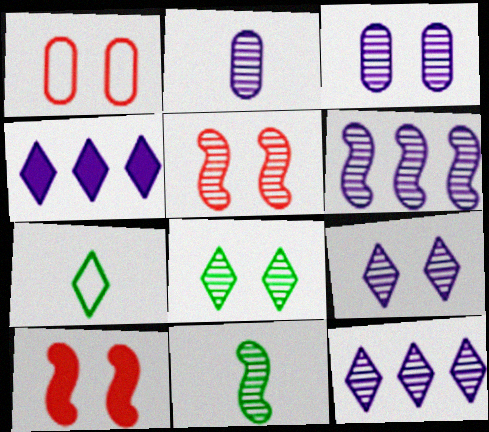[[1, 4, 11], 
[2, 6, 9], 
[3, 5, 8], 
[5, 6, 11]]